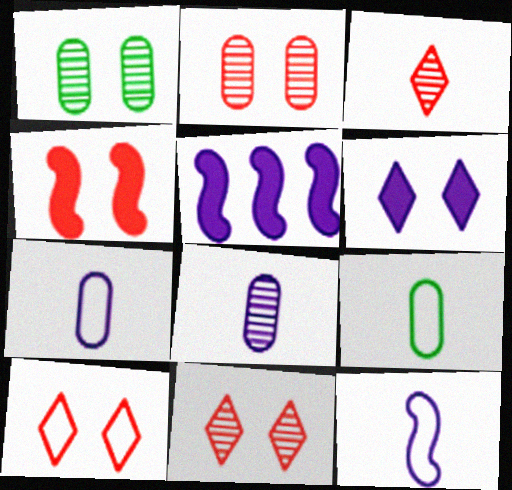[[2, 4, 10], 
[5, 9, 11]]